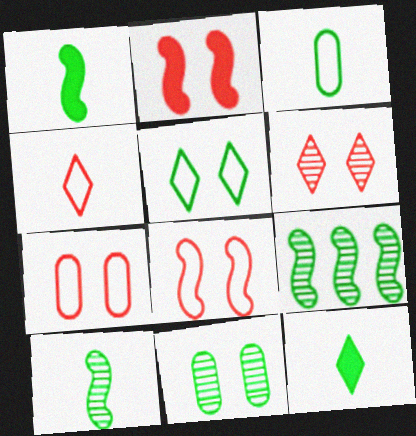[[2, 6, 7], 
[3, 10, 12]]